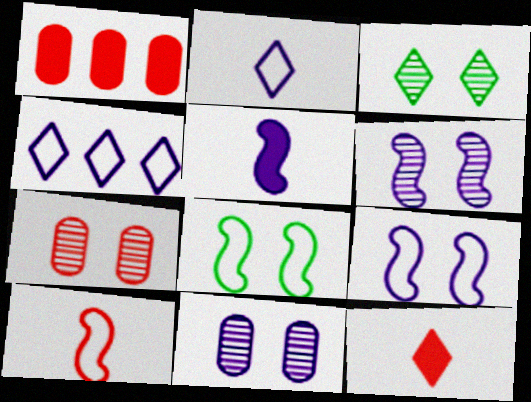[[3, 4, 12], 
[3, 6, 7], 
[4, 5, 11]]